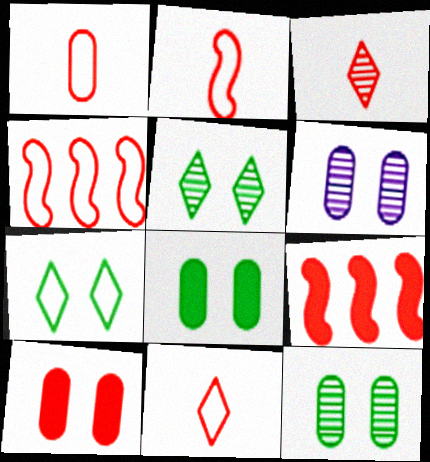[[1, 2, 11], 
[3, 4, 10]]